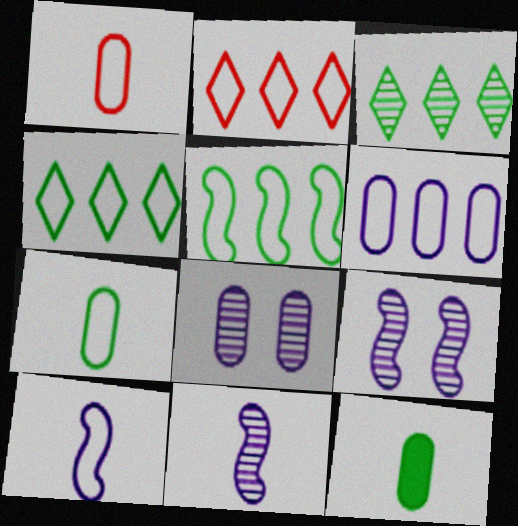[[2, 5, 6], 
[2, 9, 12]]